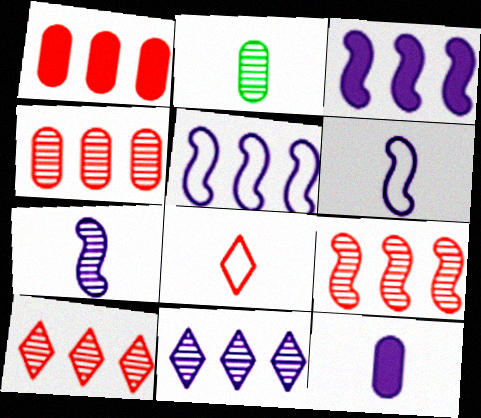[[4, 9, 10]]